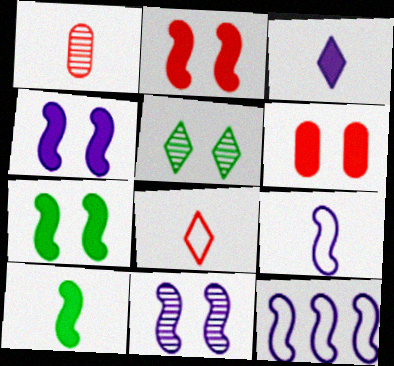[[2, 4, 7]]